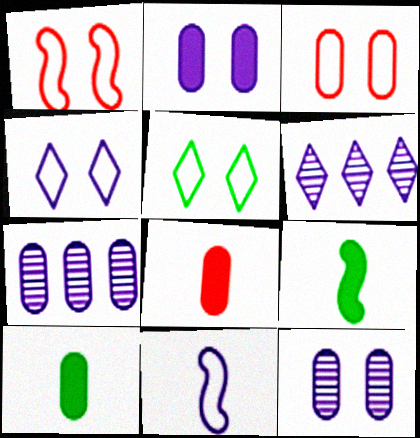[[1, 6, 10], 
[2, 6, 11], 
[3, 6, 9], 
[3, 7, 10]]